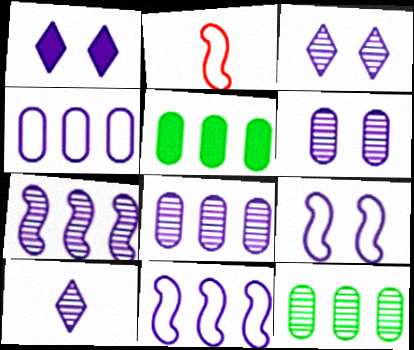[[1, 2, 12], 
[1, 6, 9], 
[2, 3, 5], 
[6, 7, 10]]